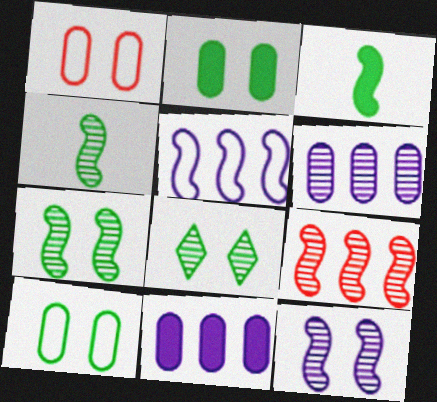[[4, 9, 12]]